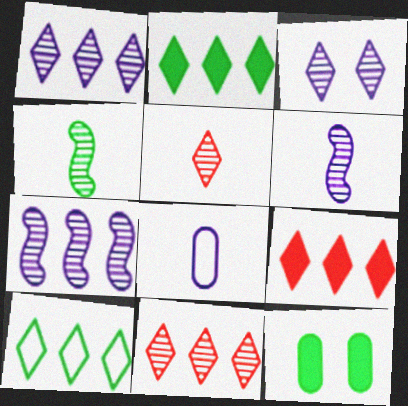[[1, 9, 10], 
[4, 10, 12]]